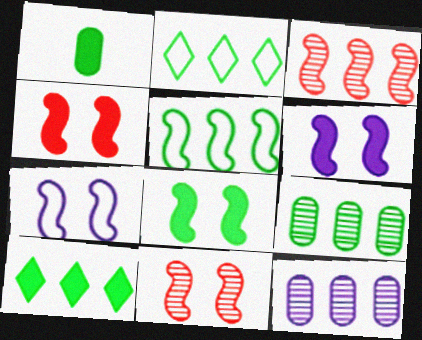[[1, 8, 10], 
[4, 6, 8], 
[5, 9, 10], 
[7, 8, 11]]